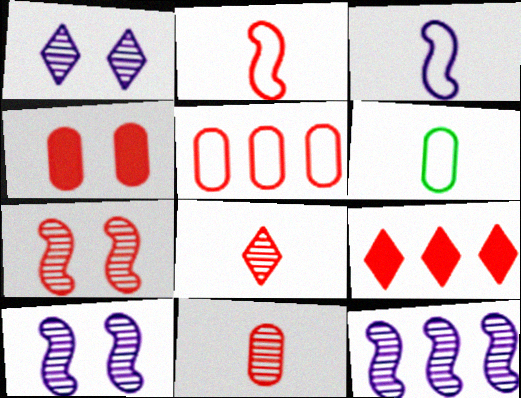[[4, 5, 11], 
[6, 9, 10]]